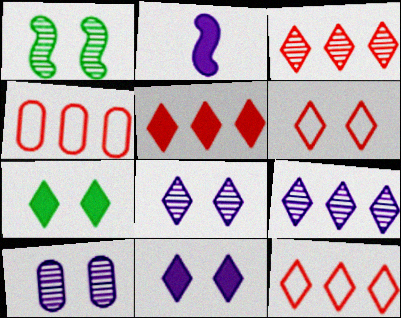[[3, 5, 12], 
[6, 7, 8]]